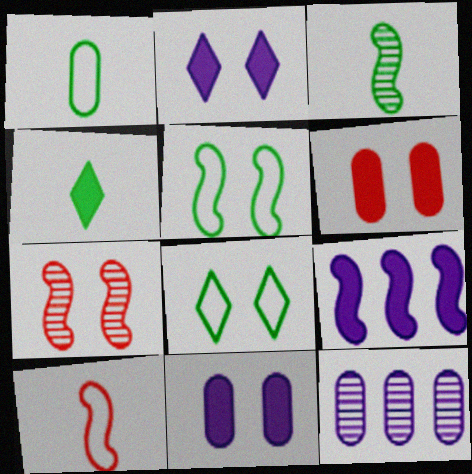[[1, 3, 4], 
[1, 6, 12], 
[4, 6, 9], 
[7, 8, 11]]